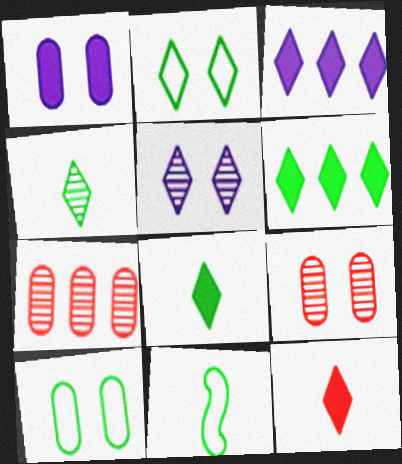[[1, 9, 10], 
[2, 4, 6], 
[3, 9, 11]]